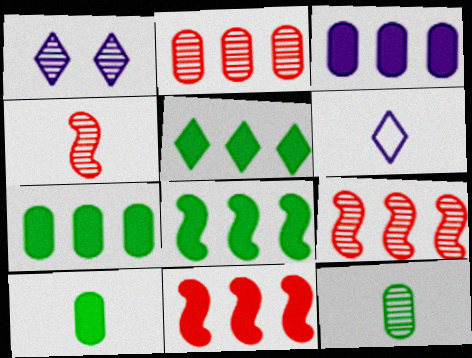[[1, 9, 12], 
[3, 5, 11], 
[4, 6, 10], 
[5, 7, 8]]